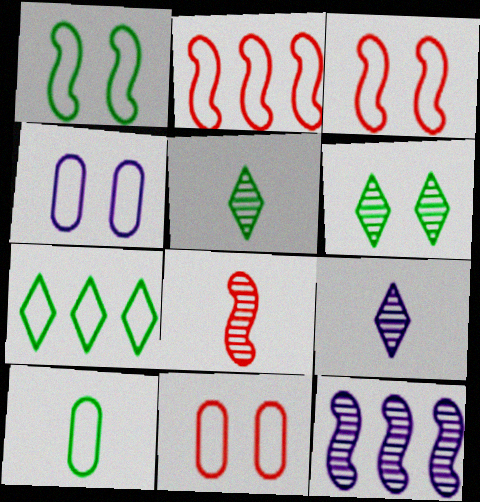[[1, 7, 10]]